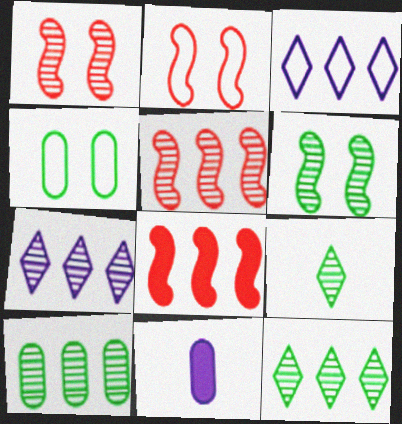[[2, 11, 12], 
[3, 8, 10], 
[5, 7, 10], 
[6, 9, 10]]